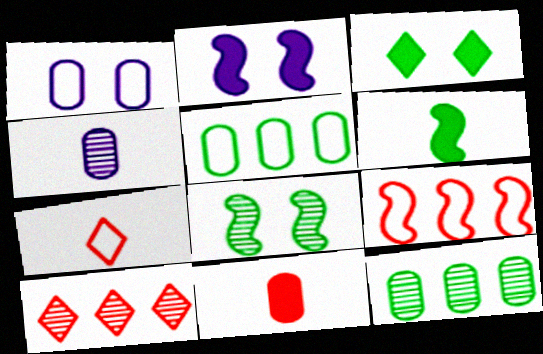[[1, 6, 10], 
[1, 11, 12], 
[2, 7, 12], 
[3, 4, 9], 
[4, 6, 7], 
[4, 8, 10]]